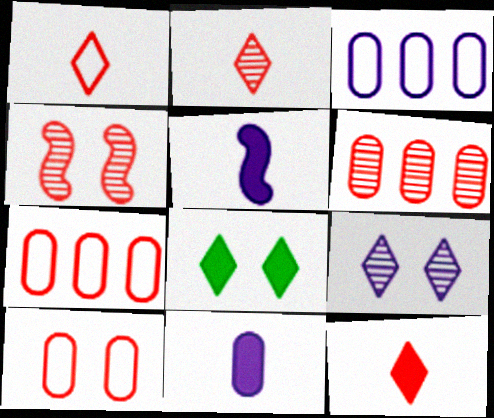[[1, 2, 12], 
[2, 4, 6], 
[3, 5, 9], 
[4, 7, 12]]